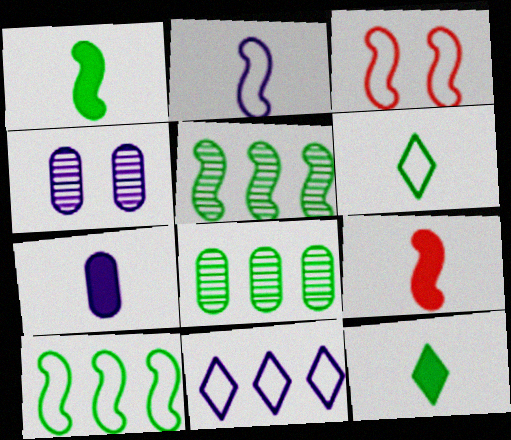[[2, 3, 10], 
[7, 9, 12]]